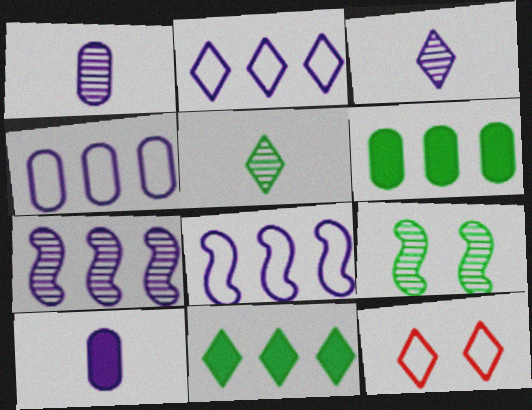[[2, 4, 8], 
[3, 11, 12]]